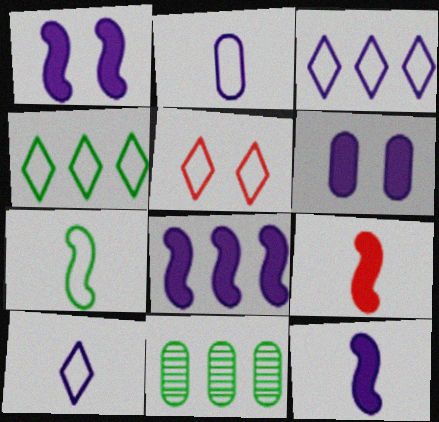[[1, 8, 12], 
[4, 5, 10], 
[5, 11, 12]]